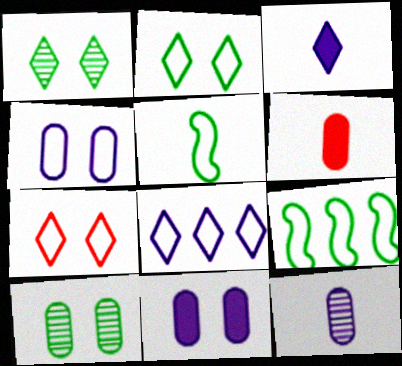[]